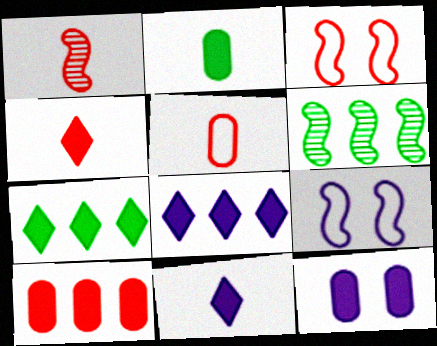[[1, 4, 5], 
[2, 10, 12]]